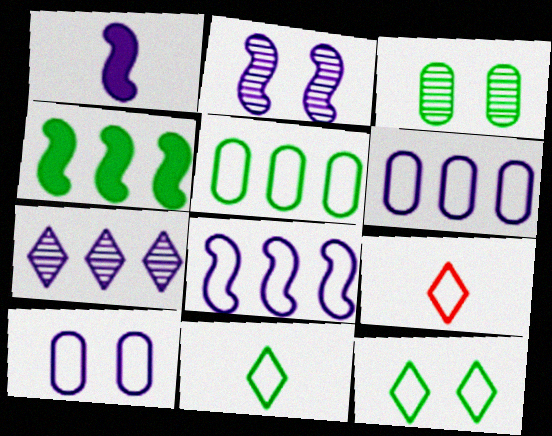[[1, 2, 8], 
[1, 7, 10], 
[3, 4, 11]]